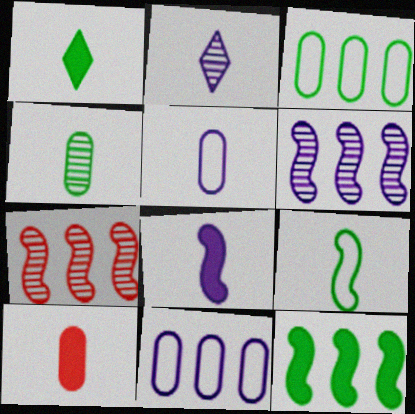[[1, 4, 9], 
[1, 8, 10], 
[2, 5, 8], 
[2, 9, 10], 
[4, 5, 10]]